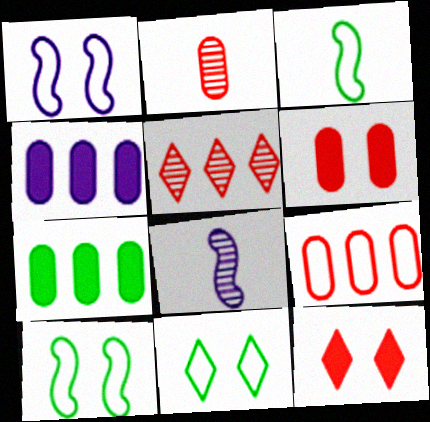[[2, 6, 9]]